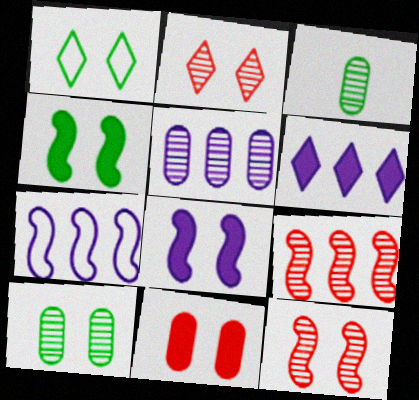[[1, 4, 10], 
[5, 6, 7]]